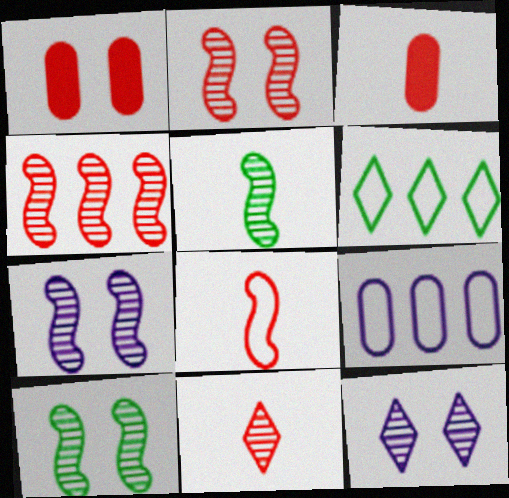[[2, 7, 10], 
[3, 6, 7], 
[3, 8, 11], 
[4, 5, 7]]